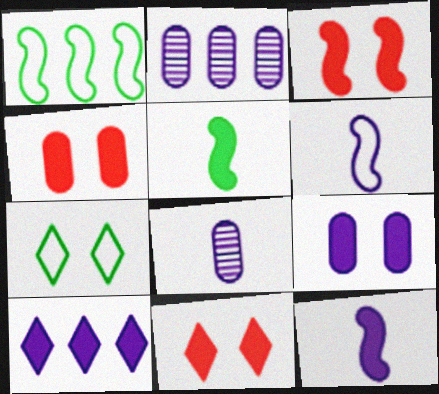[[1, 8, 11], 
[3, 4, 11], 
[4, 5, 10], 
[9, 10, 12]]